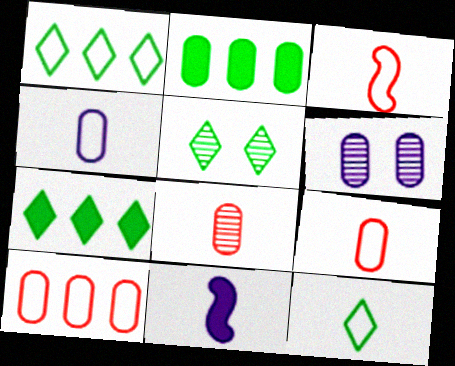[[2, 6, 9], 
[3, 4, 12], 
[3, 6, 7], 
[5, 7, 12], 
[5, 10, 11], 
[8, 11, 12]]